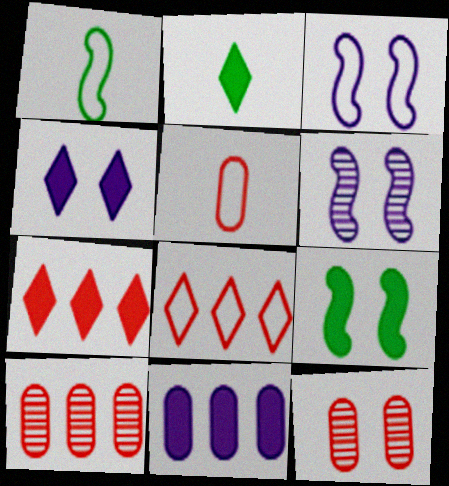[[1, 4, 10], 
[2, 3, 10], 
[2, 4, 7]]